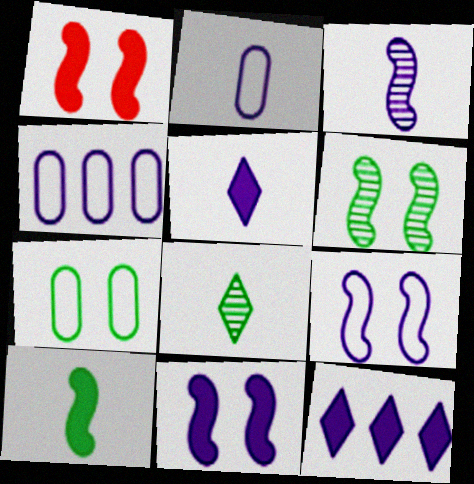[[1, 4, 8], 
[1, 6, 9], 
[2, 3, 5]]